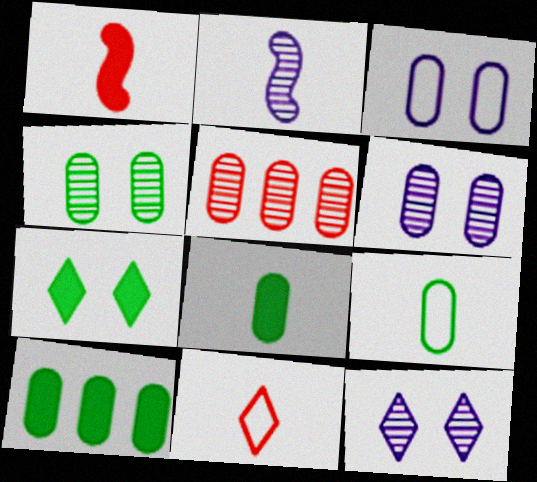[[2, 8, 11], 
[3, 5, 8], 
[4, 9, 10]]